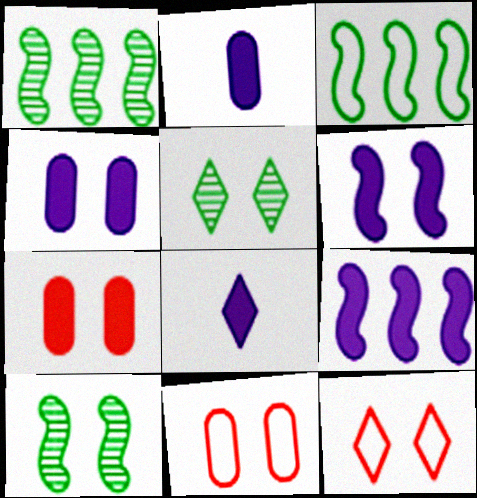[[1, 2, 12], 
[1, 8, 11], 
[4, 8, 9], 
[4, 10, 12], 
[5, 6, 11]]